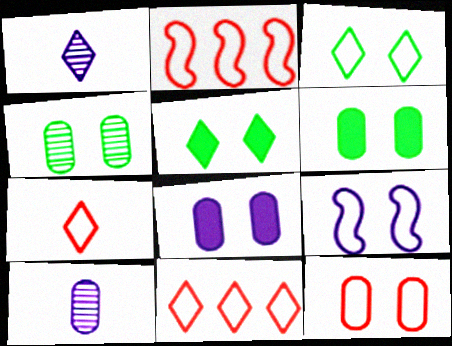[[1, 2, 6], 
[1, 5, 11], 
[2, 5, 10], 
[2, 7, 12], 
[3, 9, 12], 
[4, 8, 12]]